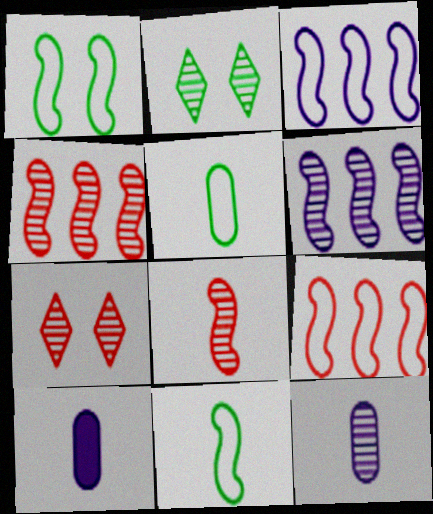[[2, 4, 12], 
[2, 9, 10]]